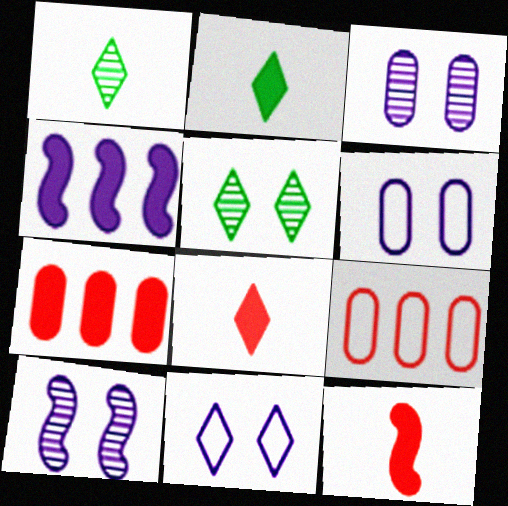[[2, 9, 10]]